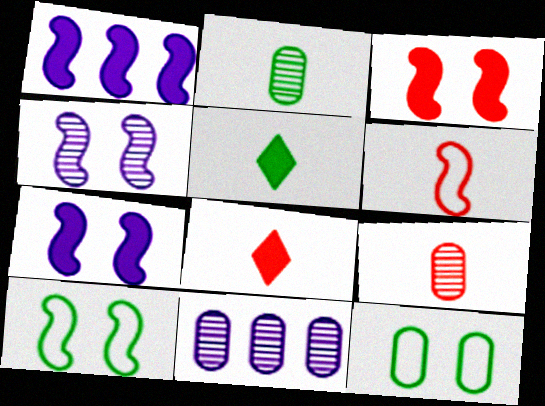[[3, 4, 10], 
[6, 8, 9], 
[8, 10, 11]]